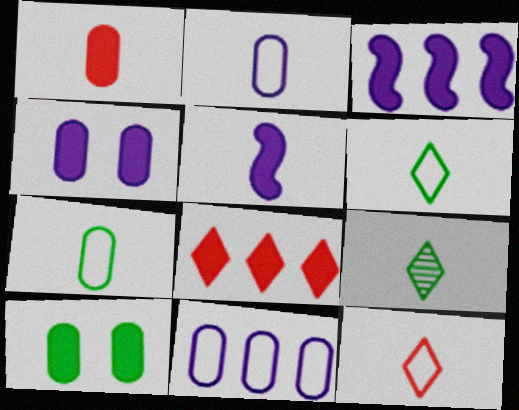[[5, 8, 10]]